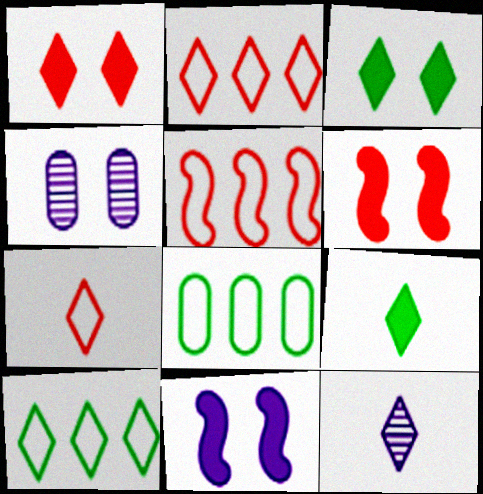[[1, 10, 12], 
[2, 3, 12], 
[4, 5, 9], 
[6, 8, 12], 
[7, 9, 12]]